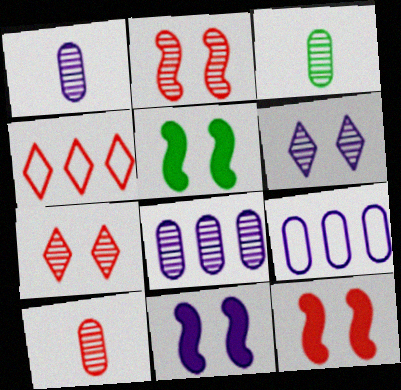[[1, 3, 10], 
[1, 4, 5], 
[3, 4, 11], 
[4, 10, 12], 
[5, 11, 12]]